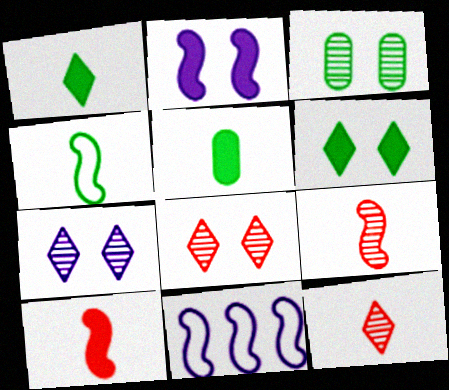[[5, 8, 11]]